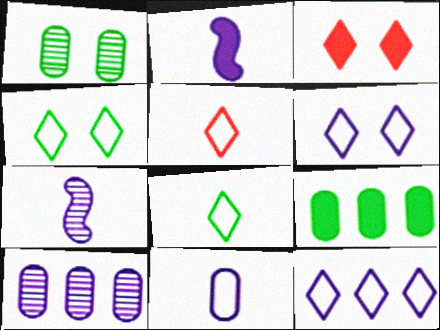[[2, 3, 9], 
[2, 6, 10], 
[4, 5, 12]]